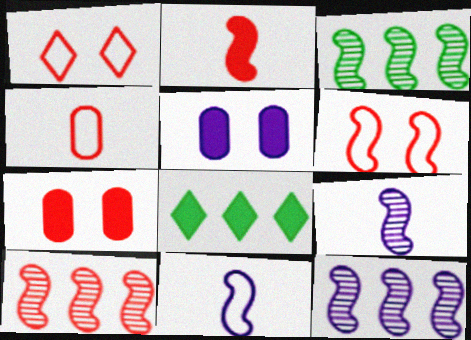[[2, 5, 8], 
[2, 6, 10], 
[3, 10, 12]]